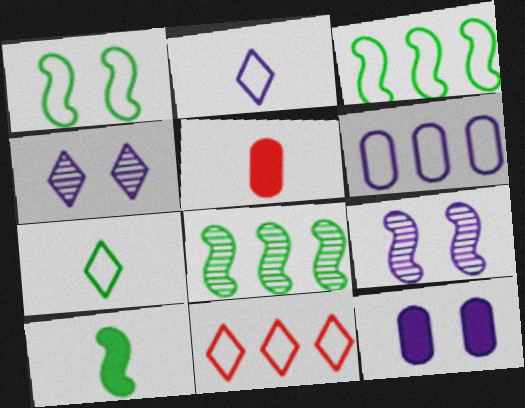[[1, 8, 10], 
[3, 4, 5], 
[3, 6, 11]]